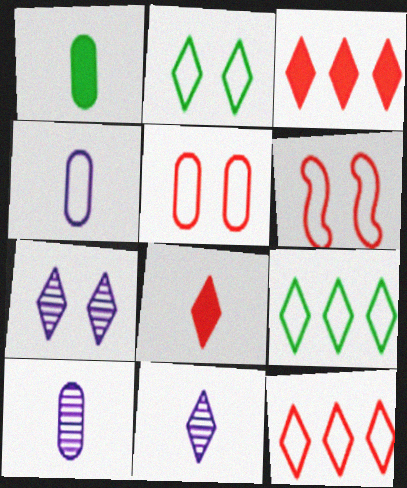[[2, 3, 11], 
[4, 6, 9], 
[7, 8, 9]]